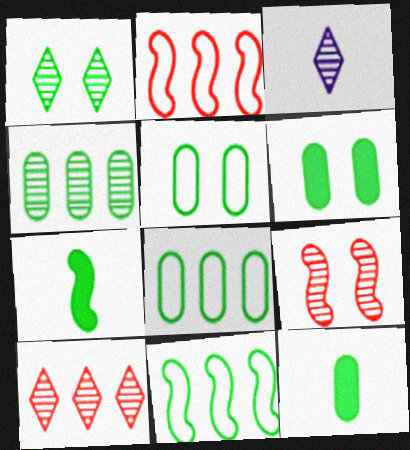[[1, 3, 10], 
[1, 7, 8], 
[1, 11, 12], 
[2, 3, 6], 
[3, 4, 9], 
[4, 5, 12]]